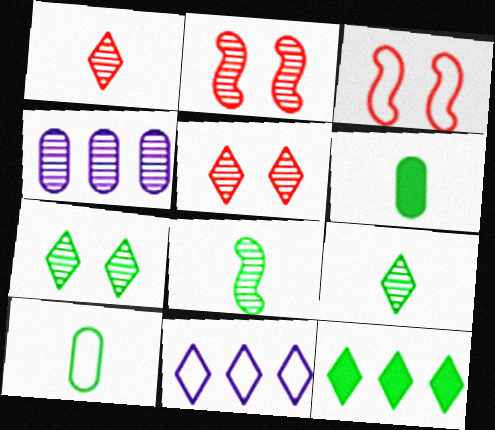[[2, 4, 9], 
[2, 6, 11], 
[3, 10, 11], 
[4, 5, 8]]